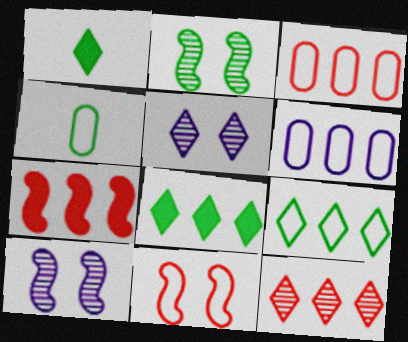[[1, 3, 10], 
[2, 4, 8], 
[3, 7, 12], 
[4, 5, 7]]